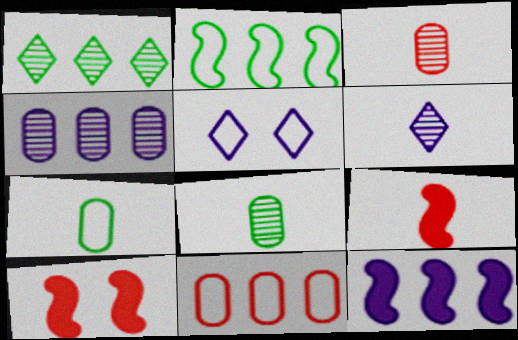[[1, 11, 12], 
[6, 7, 9]]